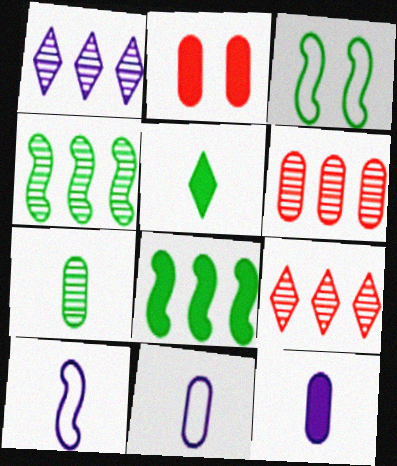[[1, 4, 6], 
[3, 9, 12]]